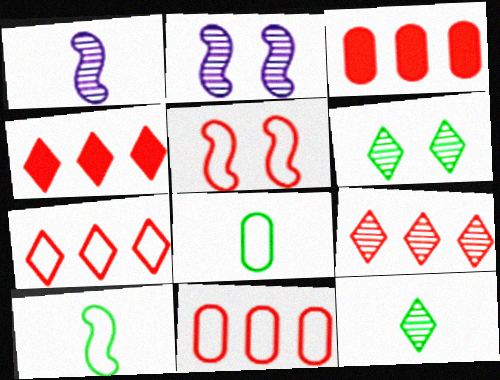[[2, 4, 8], 
[4, 7, 9]]